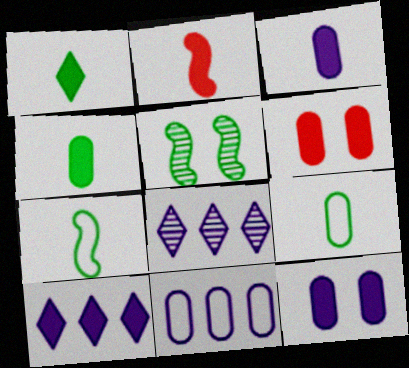[[1, 2, 3], 
[6, 7, 8]]